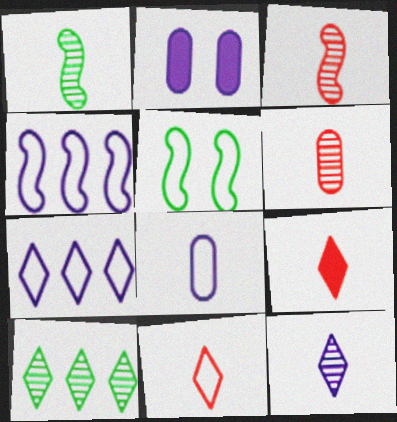[[1, 6, 12], 
[1, 8, 9], 
[2, 4, 12]]